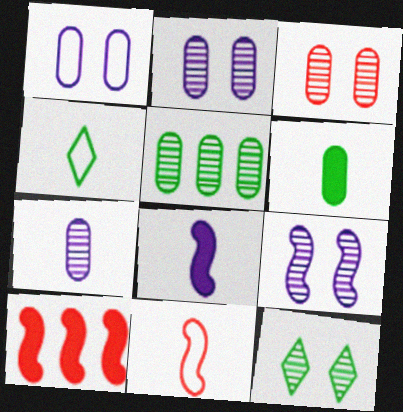[[2, 4, 10], 
[3, 5, 7], 
[3, 9, 12]]